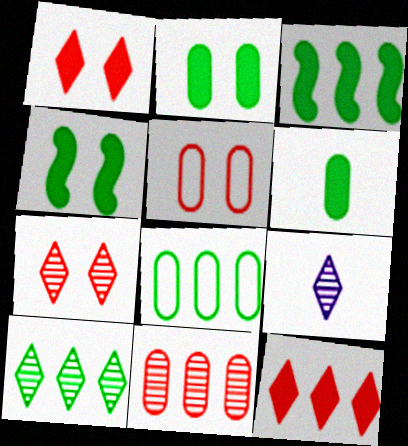[[3, 5, 9], 
[3, 8, 10], 
[7, 9, 10]]